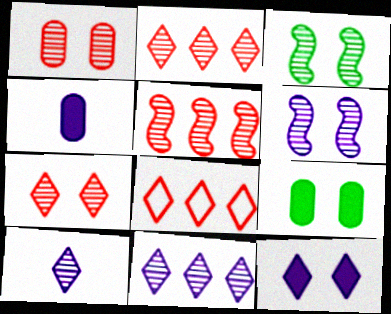[[3, 4, 8]]